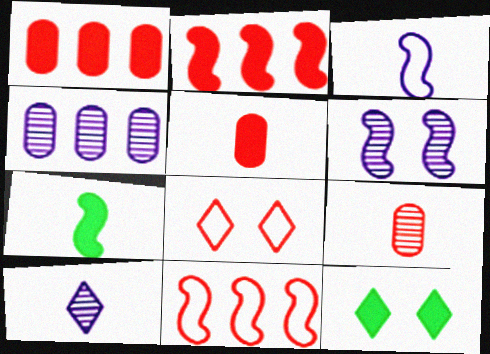[[2, 8, 9], 
[4, 6, 10], 
[4, 7, 8], 
[6, 7, 11]]